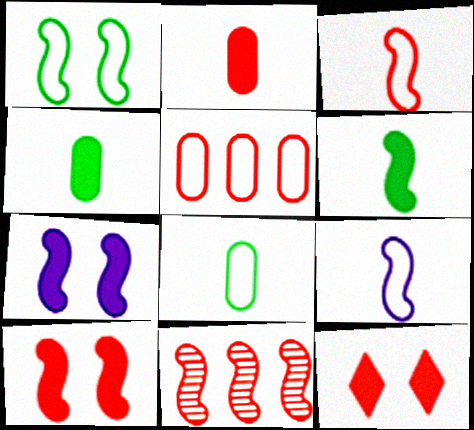[[3, 10, 11]]